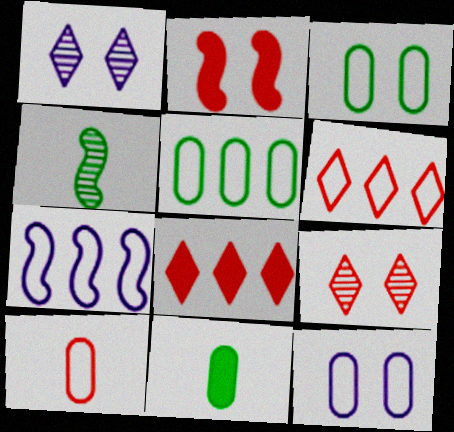[[1, 2, 3], 
[2, 4, 7], 
[4, 8, 12], 
[5, 6, 7], 
[5, 10, 12], 
[7, 9, 11]]